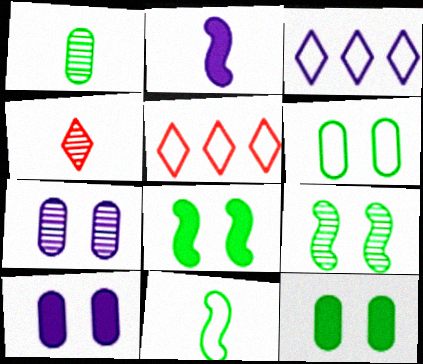[[2, 3, 7]]